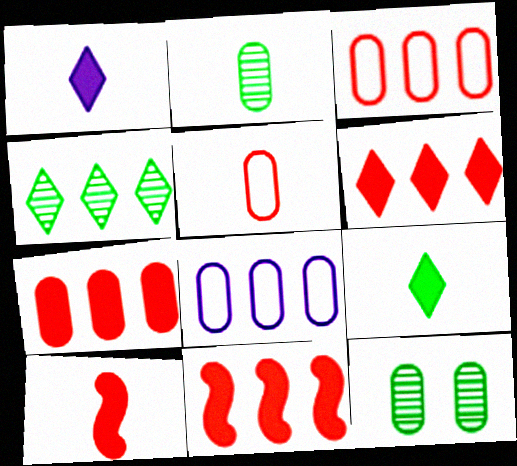[[4, 8, 11], 
[6, 7, 11]]